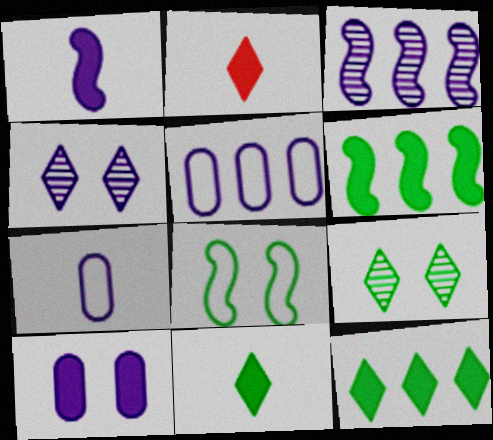[[1, 4, 5], 
[2, 6, 10]]